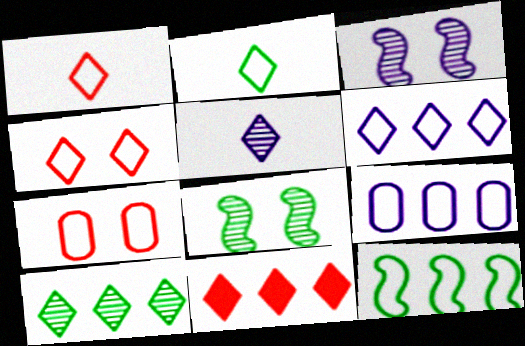[[2, 4, 6], 
[6, 10, 11]]